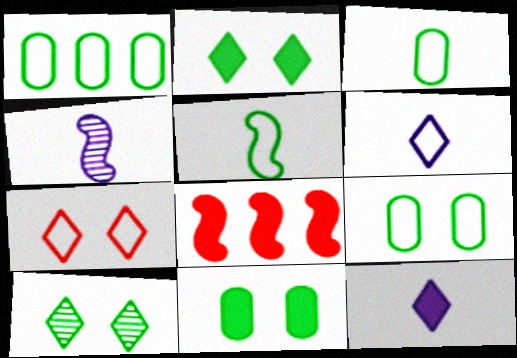[[1, 3, 9], 
[8, 11, 12]]